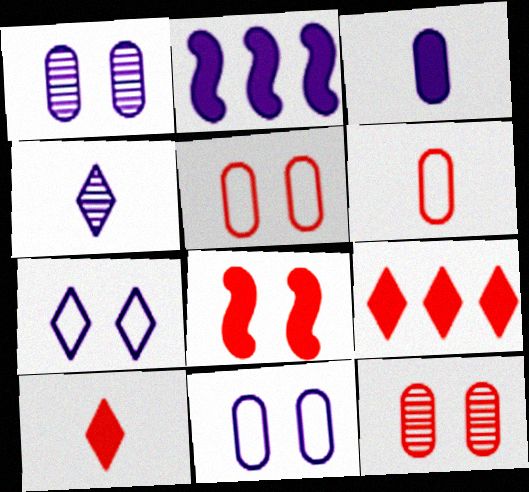[[2, 4, 11]]